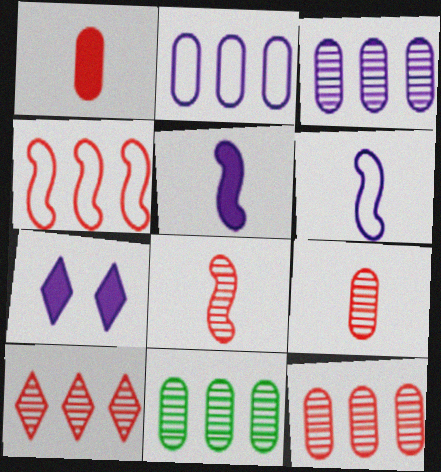[[3, 6, 7], 
[3, 11, 12]]